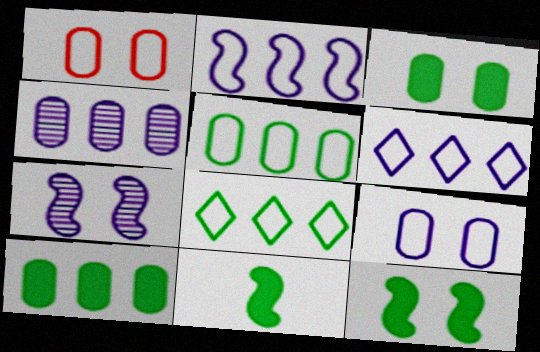[]